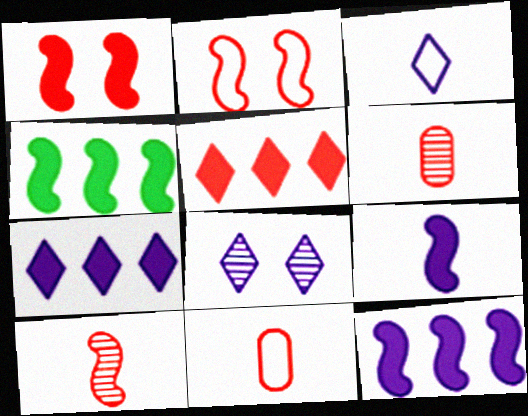[[1, 4, 9], 
[2, 5, 6], 
[3, 7, 8], 
[4, 8, 11]]